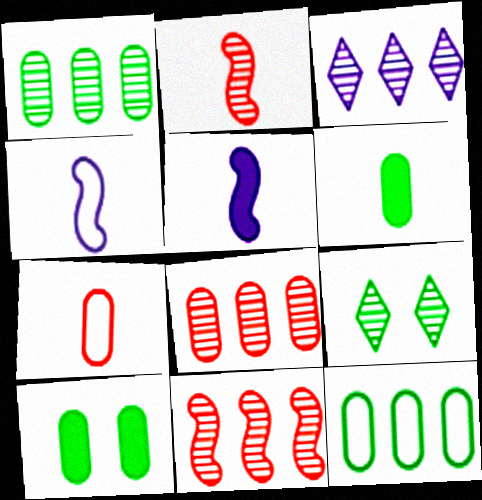[[1, 3, 11]]